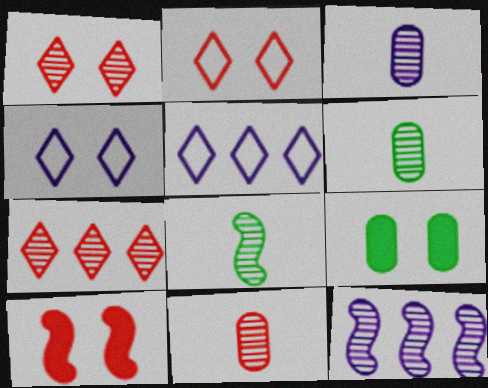[[1, 6, 12], 
[3, 6, 11], 
[5, 6, 10]]